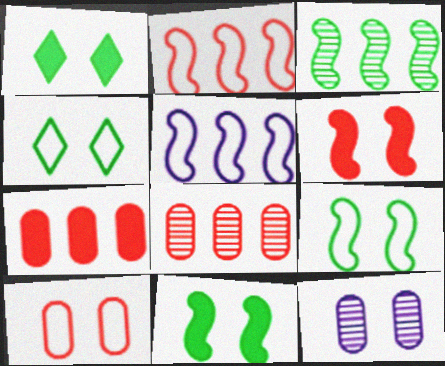[[4, 6, 12]]